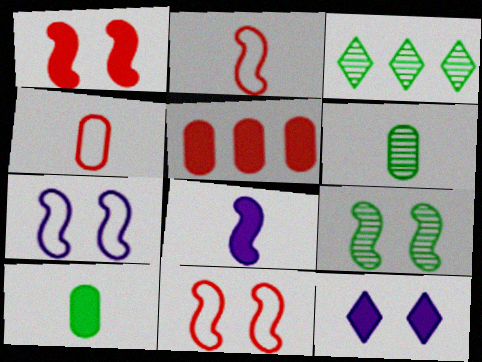[[1, 7, 9], 
[3, 6, 9]]